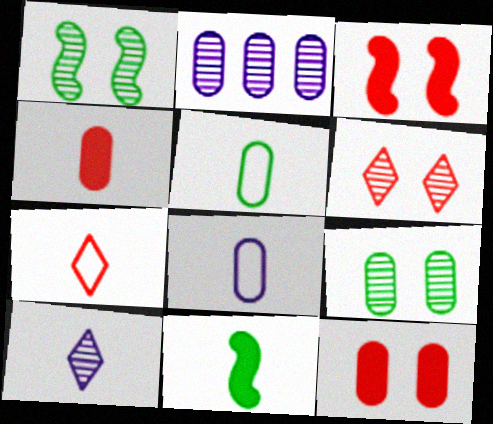[[2, 5, 12]]